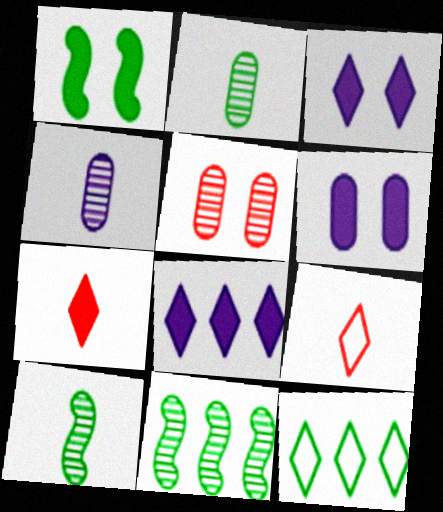[[1, 2, 12], 
[6, 9, 11]]